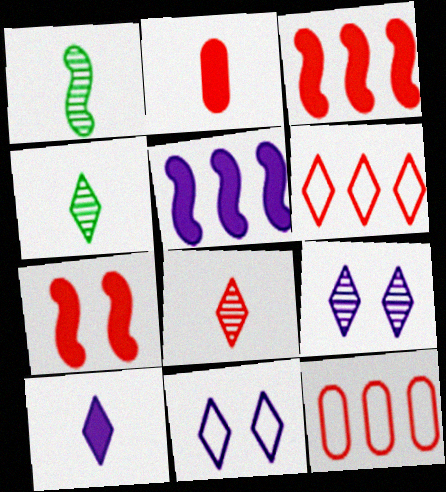[[7, 8, 12]]